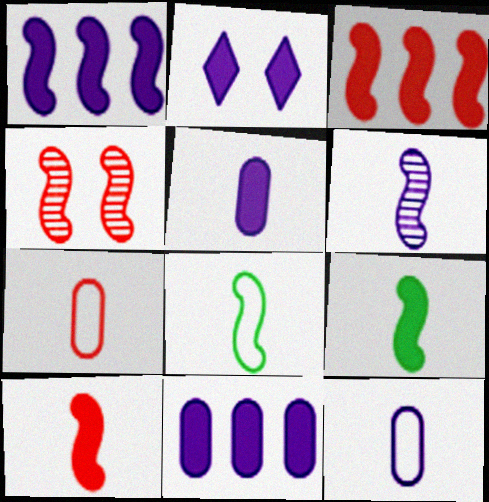[[1, 2, 5], 
[1, 4, 8], 
[6, 8, 10]]